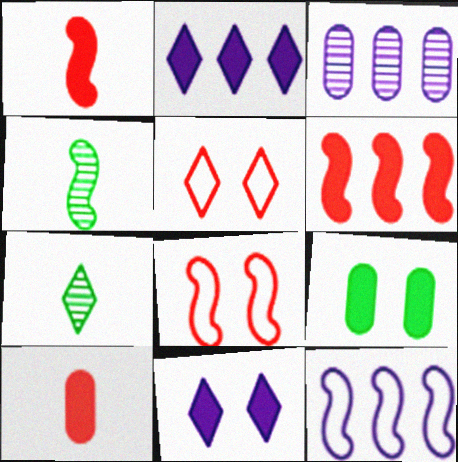[[1, 2, 9], 
[2, 3, 12], 
[2, 5, 7]]